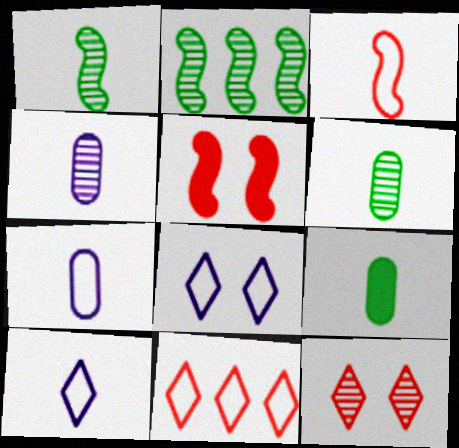[[2, 4, 12]]